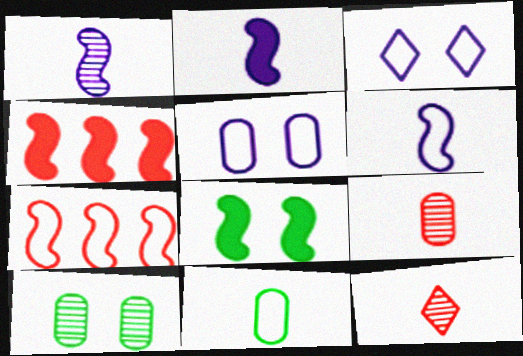[[1, 2, 6], 
[1, 7, 8], 
[2, 4, 8], 
[2, 11, 12], 
[3, 7, 11]]